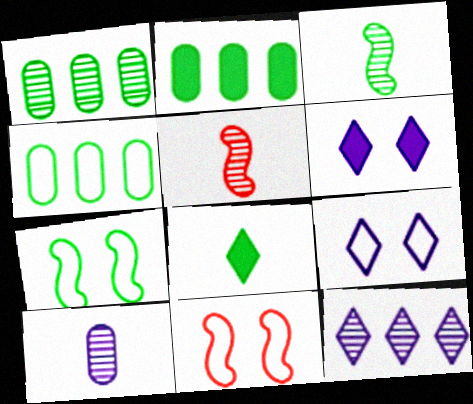[[1, 2, 4], 
[1, 7, 8], 
[2, 5, 9], 
[4, 5, 6]]